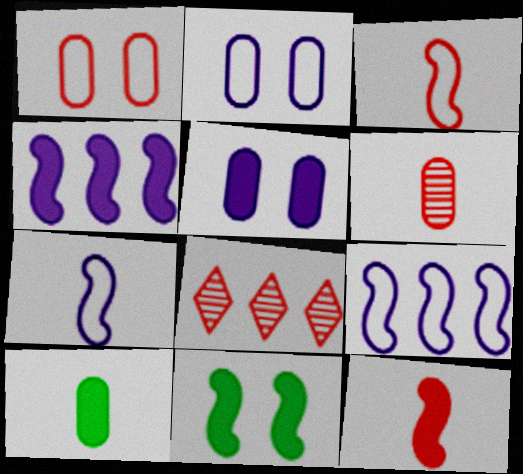[[1, 8, 12], 
[4, 11, 12]]